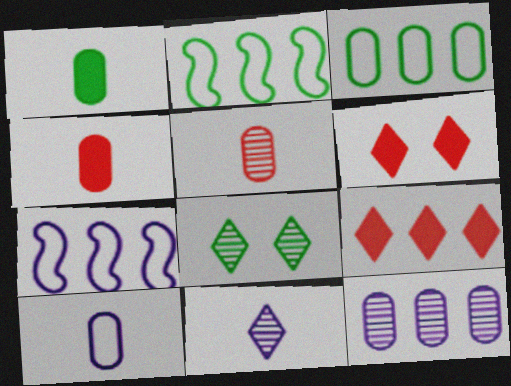[[1, 2, 8], 
[1, 5, 10], 
[2, 9, 12], 
[4, 7, 8]]